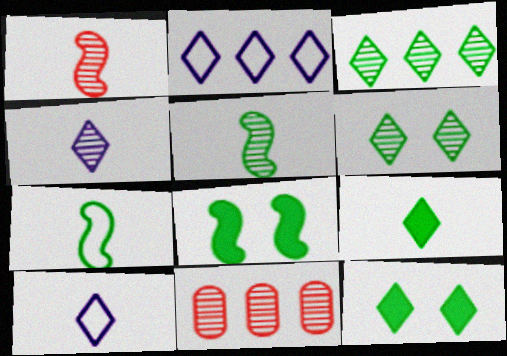[[8, 10, 11]]